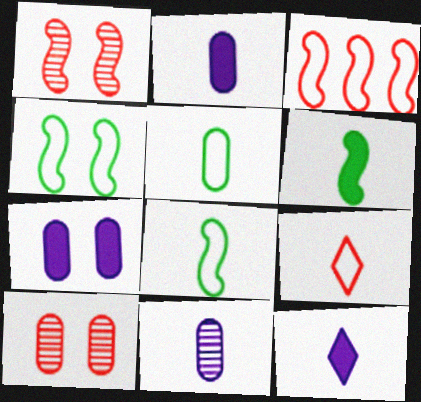[[6, 9, 11]]